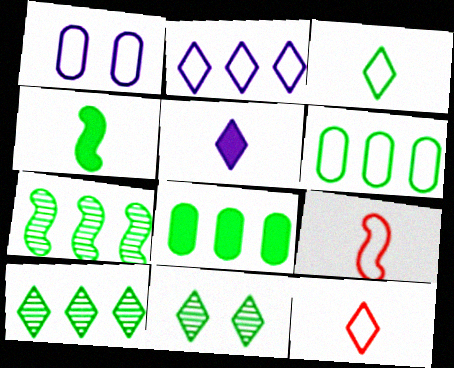[[4, 6, 11]]